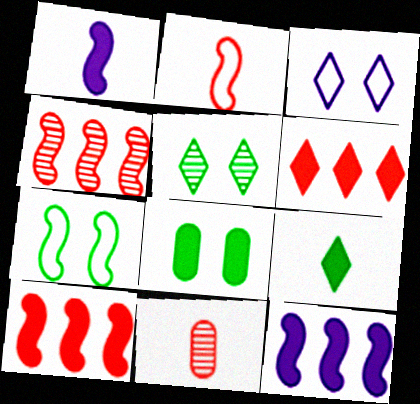[[1, 4, 7], 
[1, 6, 8], 
[5, 7, 8]]